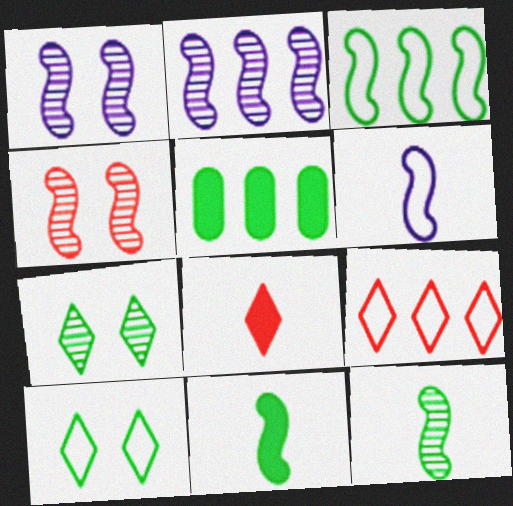[[2, 4, 12], 
[2, 5, 9], 
[5, 10, 12]]